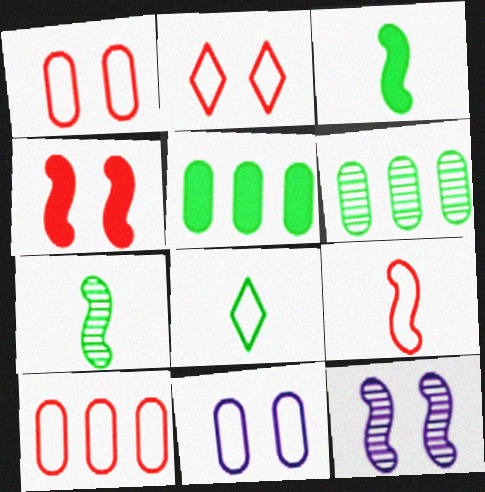[[2, 9, 10]]